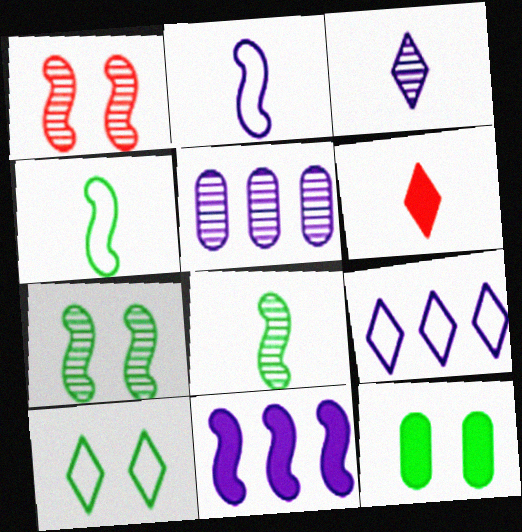[[1, 4, 11], 
[5, 9, 11], 
[6, 11, 12], 
[7, 10, 12]]